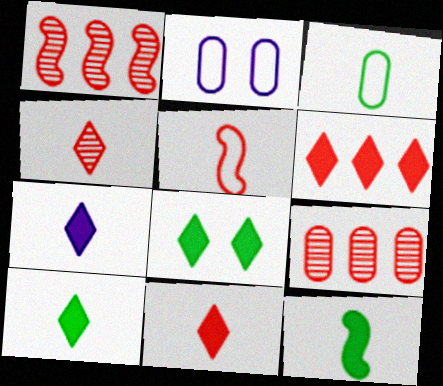[[1, 2, 10], 
[6, 7, 8], 
[7, 10, 11]]